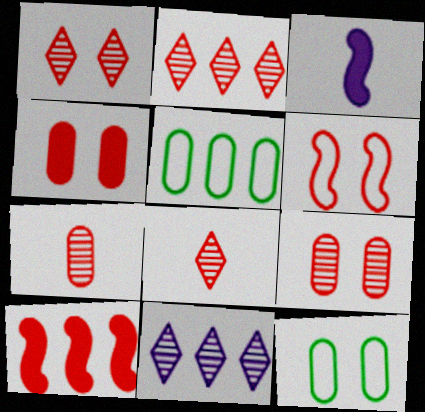[[1, 2, 8], 
[1, 3, 5], 
[1, 4, 6], 
[2, 3, 12], 
[5, 10, 11]]